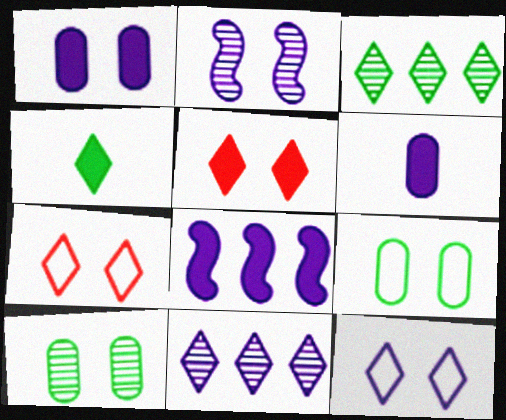[[1, 2, 12], 
[2, 5, 9], 
[4, 7, 11]]